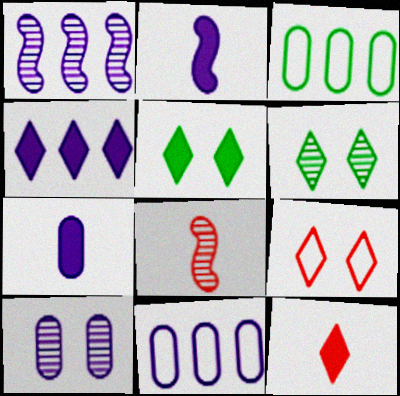[[1, 4, 11], 
[4, 5, 12], 
[5, 8, 11], 
[7, 10, 11]]